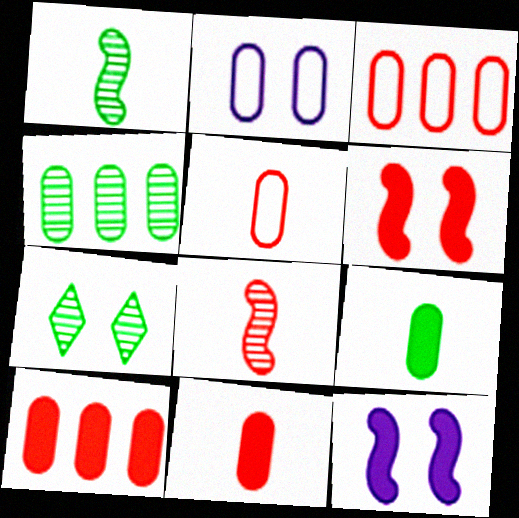[[1, 4, 7], 
[2, 4, 11], 
[2, 6, 7]]